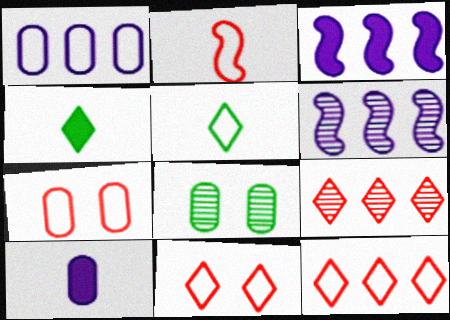[[2, 7, 12], 
[4, 6, 7]]